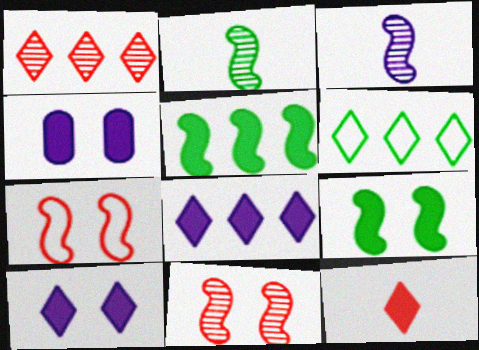[[1, 6, 8], 
[3, 5, 7], 
[4, 5, 12]]